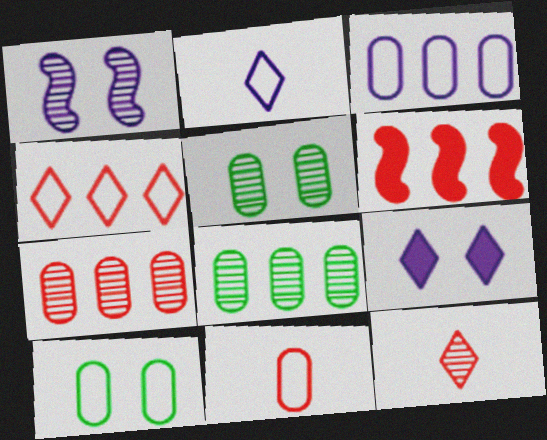[[1, 8, 12], 
[2, 5, 6], 
[3, 10, 11], 
[4, 6, 7]]